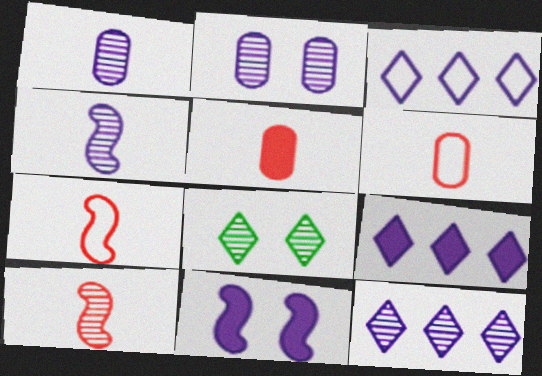[[1, 3, 11], 
[2, 4, 12], 
[3, 9, 12]]